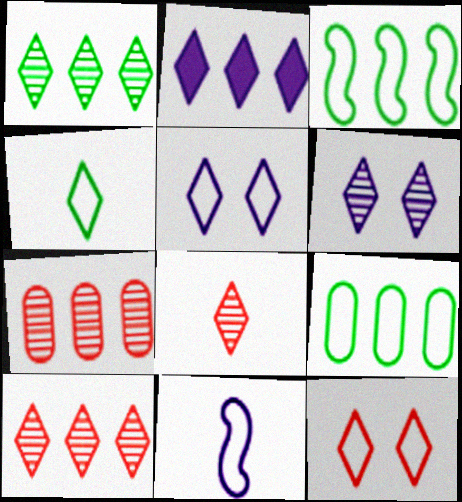[[1, 6, 8], 
[2, 3, 7], 
[9, 11, 12]]